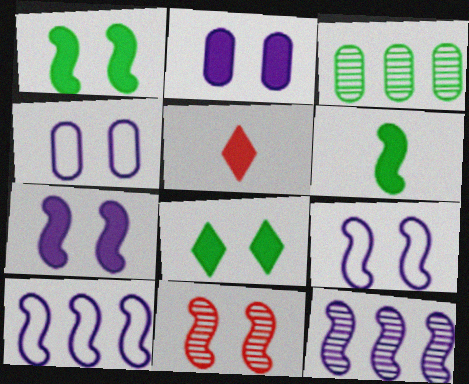[[1, 9, 11], 
[3, 5, 9], 
[4, 8, 11], 
[6, 10, 11]]